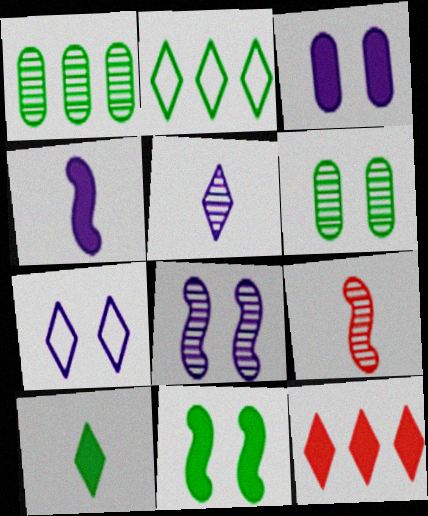[[2, 3, 9], 
[3, 7, 8]]